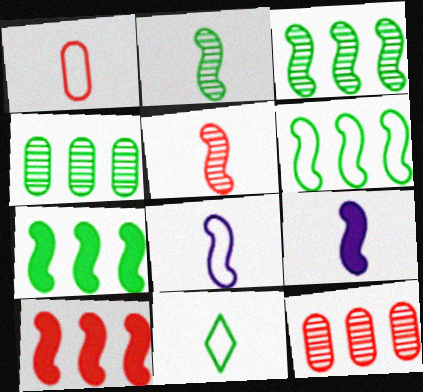[[1, 8, 11], 
[3, 6, 7]]